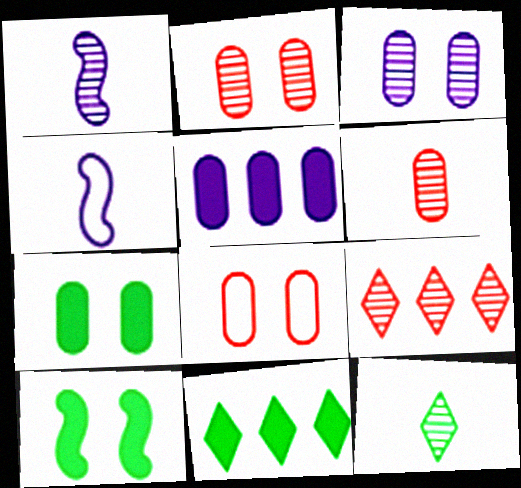[[1, 6, 12], 
[1, 8, 11], 
[2, 4, 11], 
[3, 7, 8], 
[4, 7, 9]]